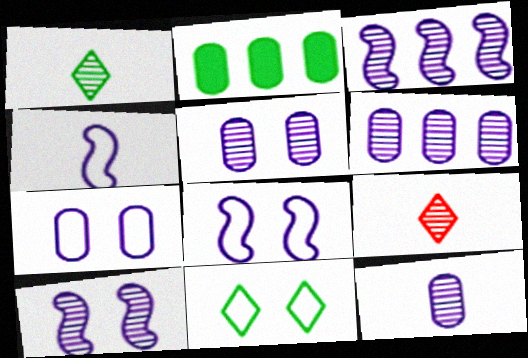[[2, 8, 9], 
[5, 6, 12]]